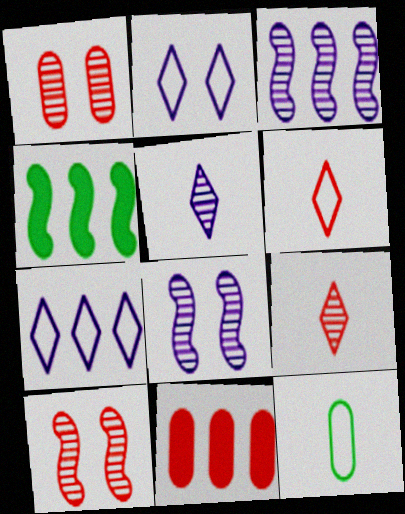[[6, 10, 11]]